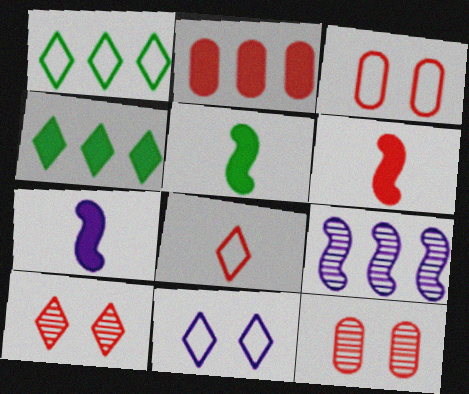[[1, 2, 9], 
[1, 7, 12], 
[1, 8, 11], 
[5, 6, 7]]